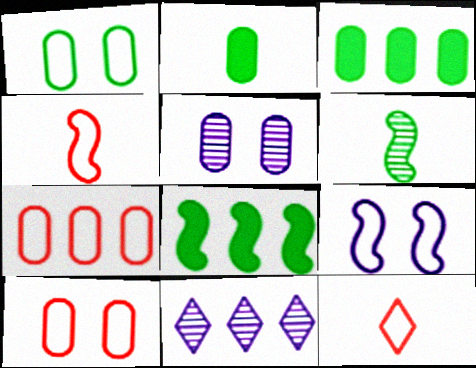[[2, 5, 7], 
[5, 8, 12], 
[7, 8, 11]]